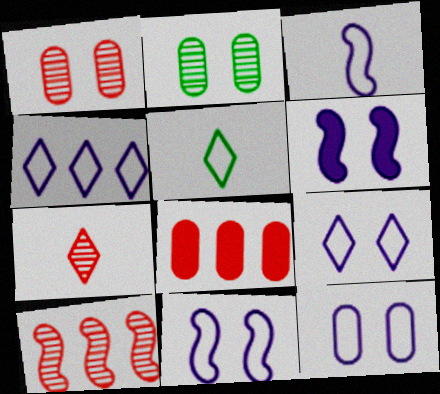[[1, 7, 10], 
[3, 4, 12], 
[9, 11, 12]]